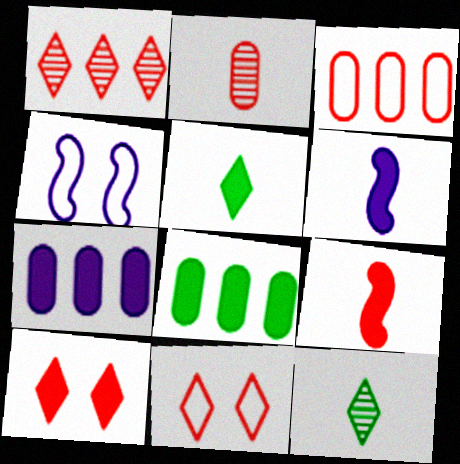[[6, 8, 10]]